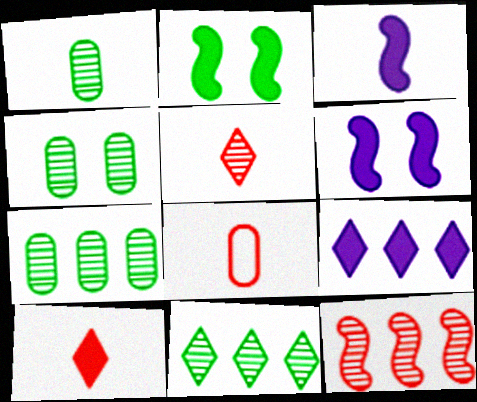[[1, 4, 7], 
[6, 8, 11]]